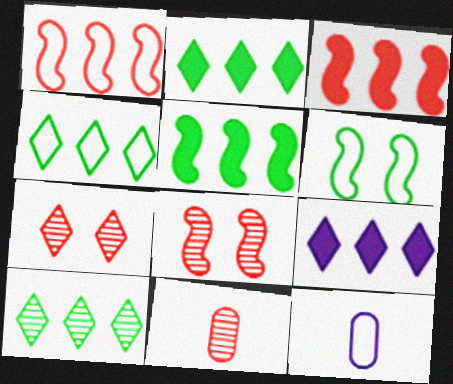[[2, 4, 10], 
[2, 8, 12], 
[5, 7, 12], 
[6, 9, 11]]